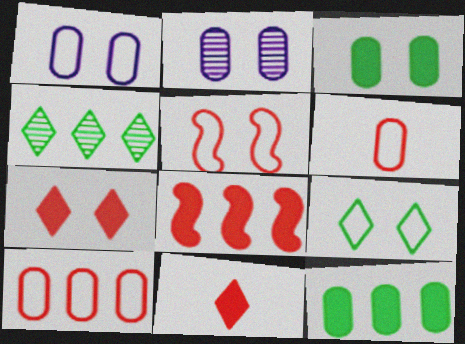[[1, 5, 9], 
[2, 6, 12]]